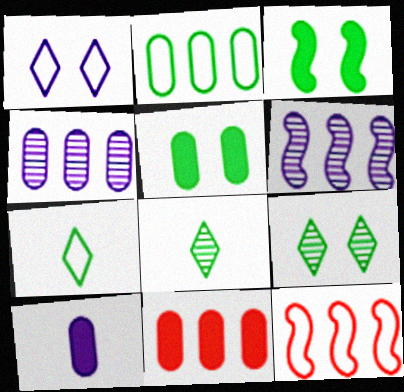[[1, 6, 10], 
[2, 3, 8], 
[2, 4, 11], 
[5, 10, 11], 
[9, 10, 12]]